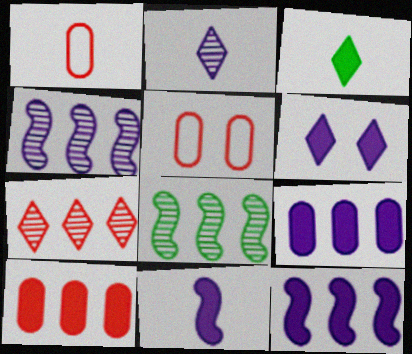[[1, 6, 8], 
[3, 4, 5], 
[6, 9, 11]]